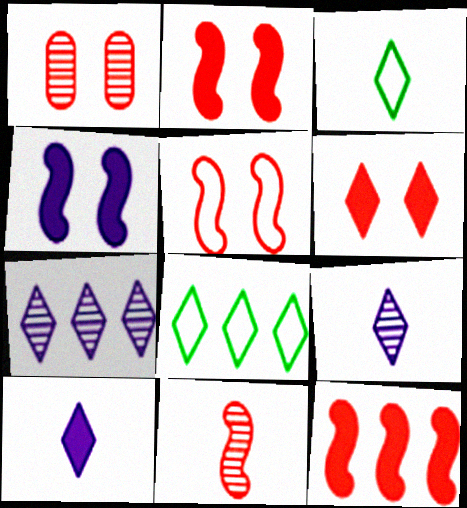[[1, 5, 6], 
[3, 6, 7], 
[5, 11, 12], 
[6, 8, 9]]